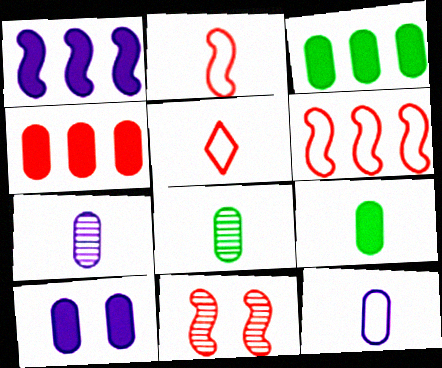[[4, 5, 11], 
[4, 9, 10]]